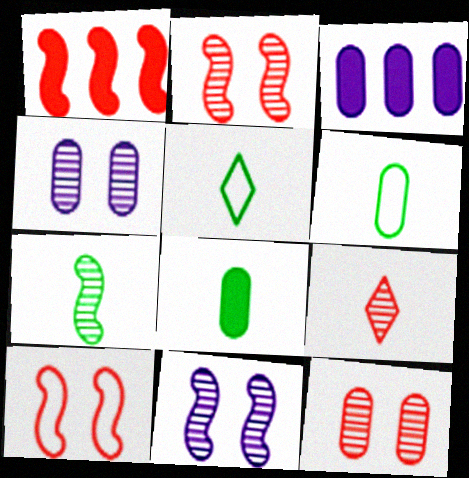[[1, 4, 5], 
[2, 3, 5], 
[3, 6, 12], 
[5, 7, 8]]